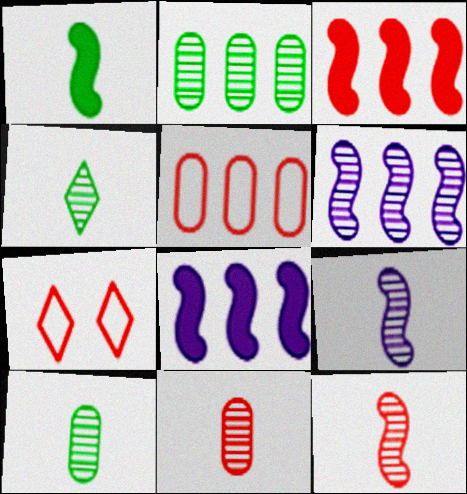[[3, 7, 11], 
[4, 9, 11], 
[7, 8, 10]]